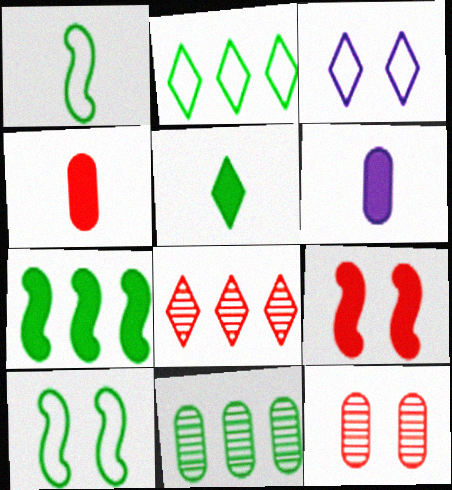[[2, 7, 11], 
[3, 5, 8], 
[5, 10, 11], 
[6, 8, 10]]